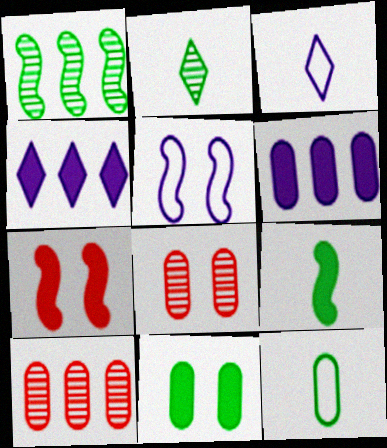[[2, 9, 12], 
[6, 8, 12]]